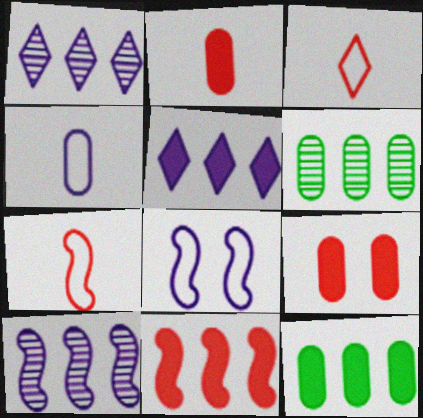[[4, 6, 9], 
[5, 11, 12]]